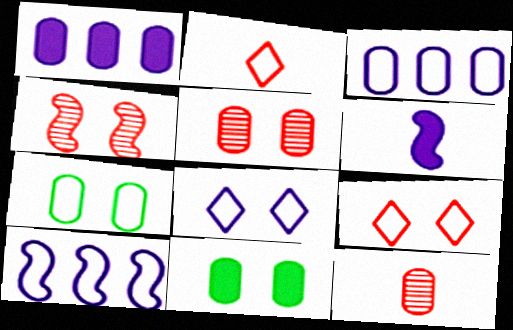[[1, 7, 12], 
[2, 7, 10], 
[3, 11, 12], 
[4, 8, 11]]